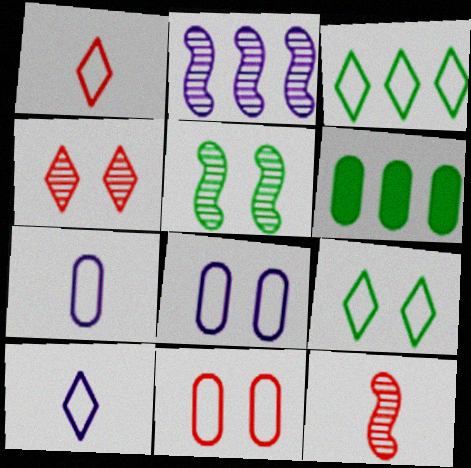[[2, 5, 12]]